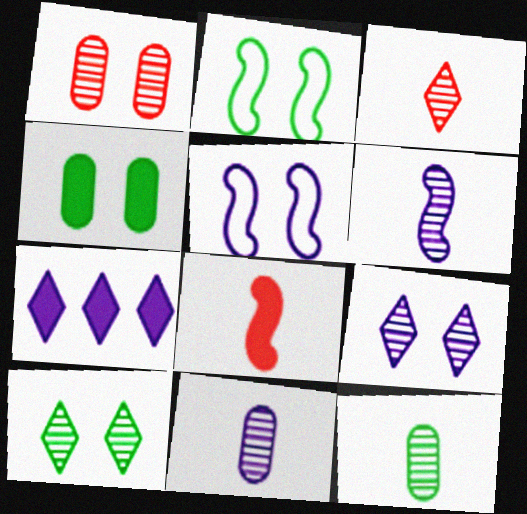[[2, 4, 10], 
[3, 6, 12], 
[4, 7, 8], 
[5, 7, 11]]